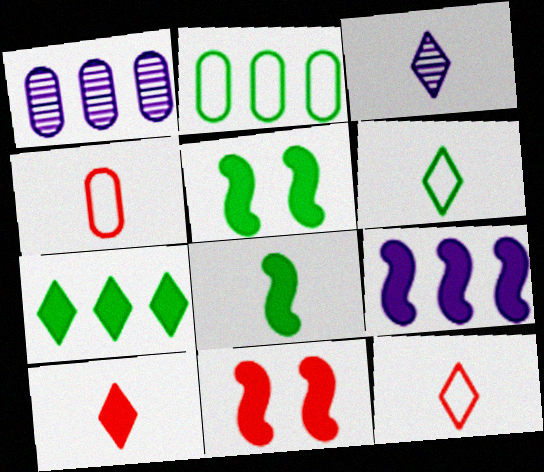[[1, 5, 12], 
[1, 6, 11], 
[2, 3, 11], 
[3, 4, 8], 
[3, 6, 10], 
[8, 9, 11]]